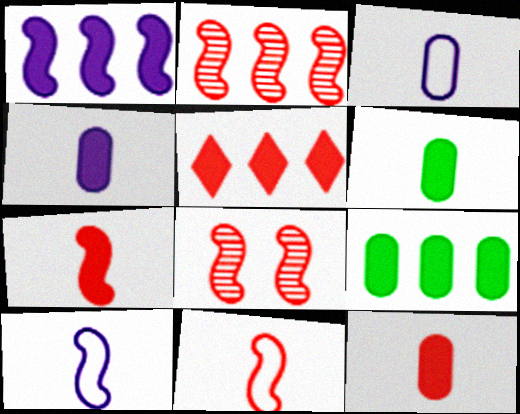[[1, 5, 9], 
[4, 6, 12]]